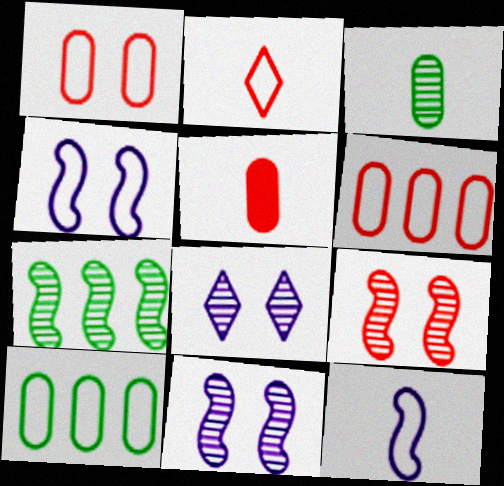[[2, 4, 10]]